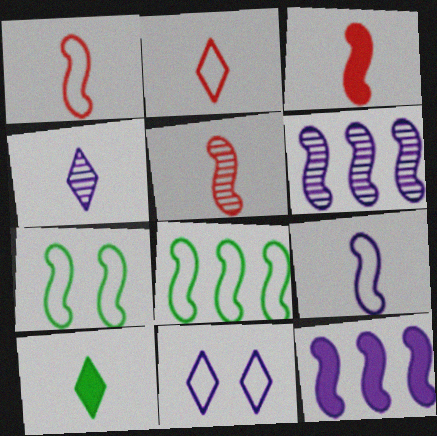[[1, 3, 5], 
[2, 4, 10], 
[3, 6, 7], 
[5, 7, 12]]